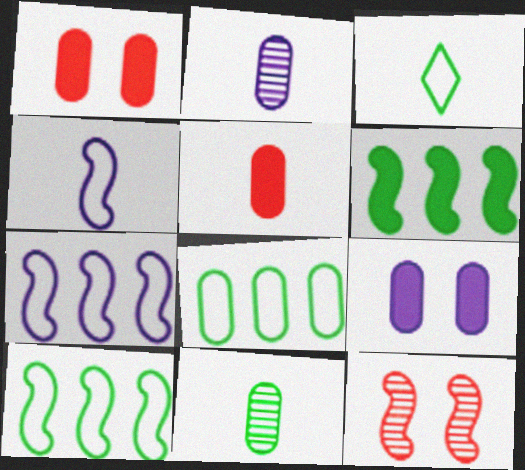[[1, 2, 8], 
[4, 6, 12]]